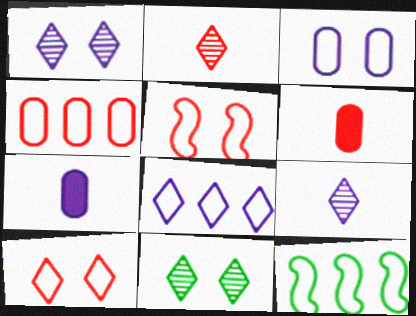[[1, 6, 12], 
[4, 8, 12]]